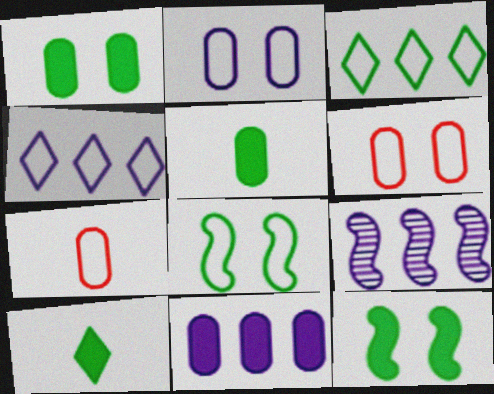[[4, 7, 8], 
[4, 9, 11], 
[6, 9, 10]]